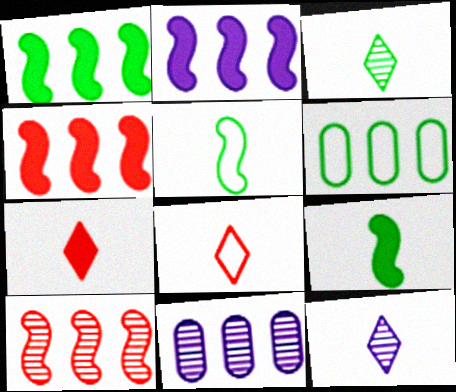[[1, 2, 4]]